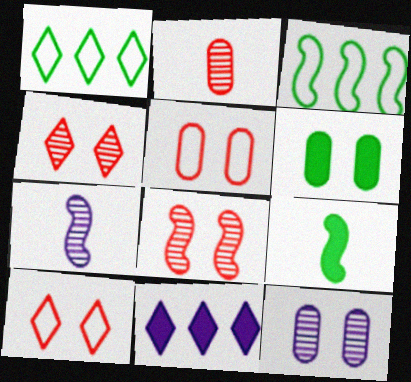[[5, 6, 12]]